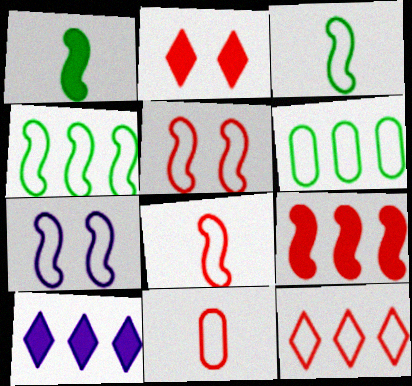[[4, 7, 8], 
[5, 11, 12]]